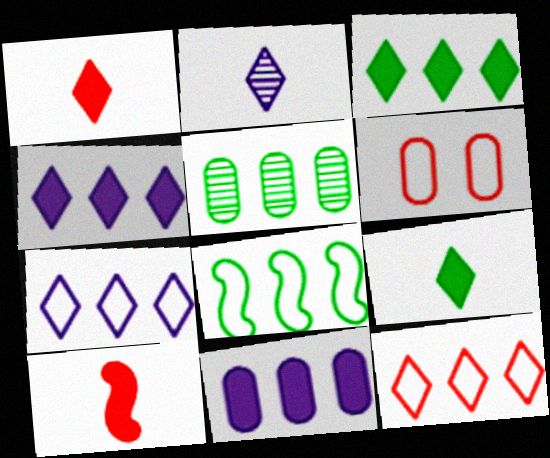[[3, 5, 8]]